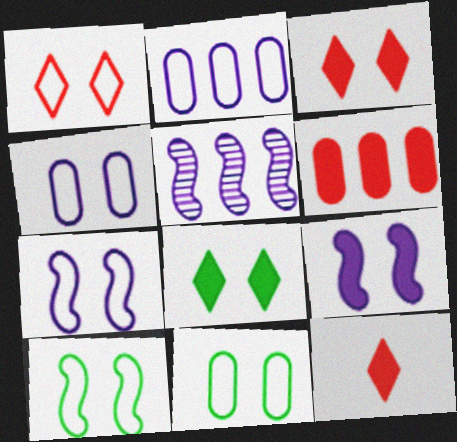[[1, 4, 10], 
[1, 7, 11], 
[5, 11, 12]]